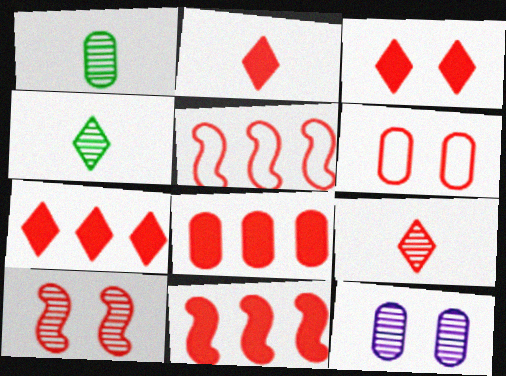[[2, 3, 7], 
[3, 6, 10], 
[6, 9, 11], 
[7, 8, 11]]